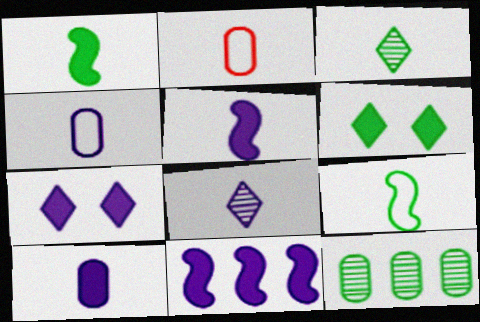[[1, 2, 8], 
[2, 3, 5], 
[4, 5, 8], 
[6, 9, 12], 
[7, 10, 11]]